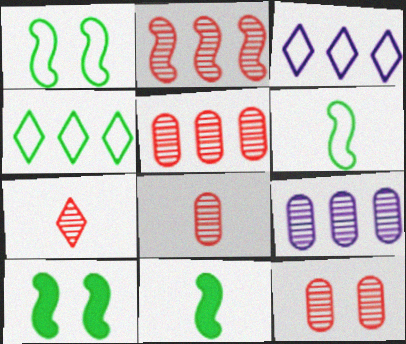[[2, 7, 12], 
[3, 8, 10], 
[3, 11, 12], 
[5, 8, 12]]